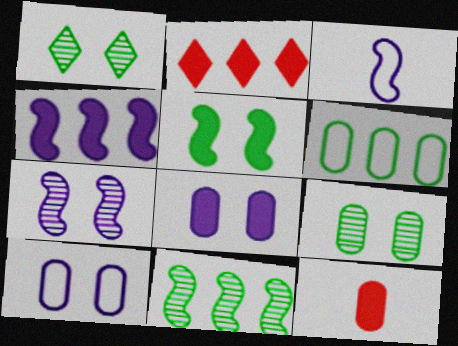[[2, 3, 9], 
[3, 4, 7]]